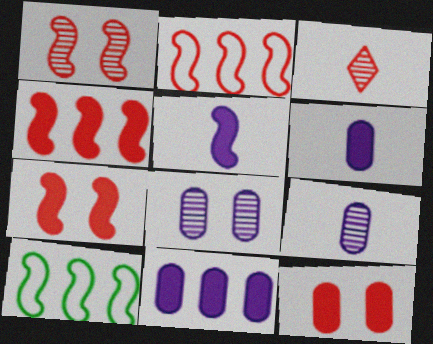[[1, 5, 10], 
[2, 3, 12]]